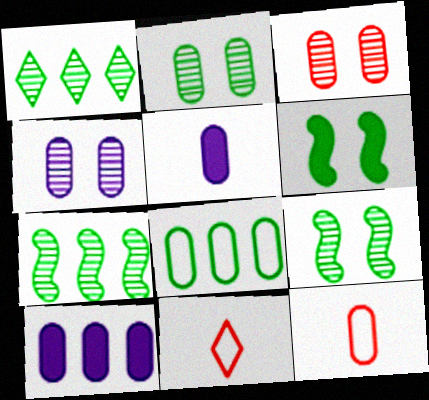[[2, 3, 4], 
[2, 10, 12], 
[3, 5, 8], 
[9, 10, 11]]